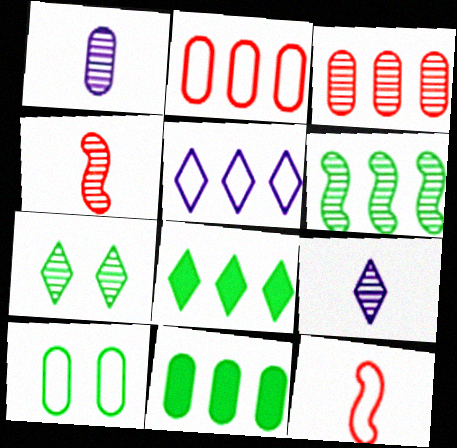[[5, 10, 12]]